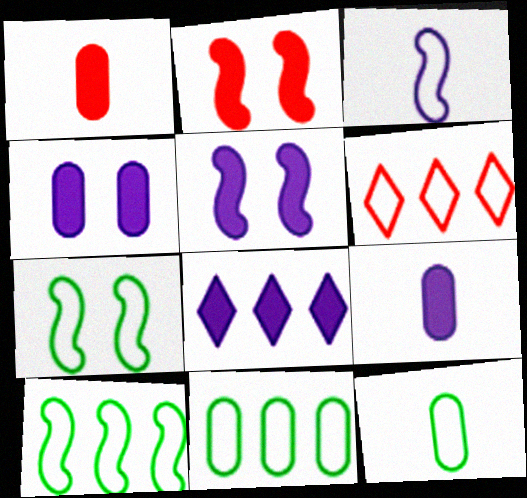[[5, 8, 9]]